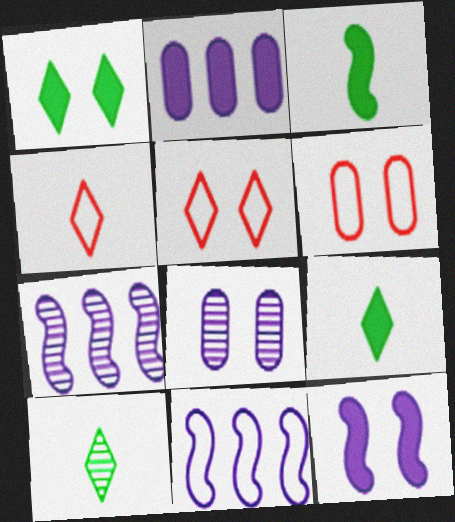[[6, 7, 9]]